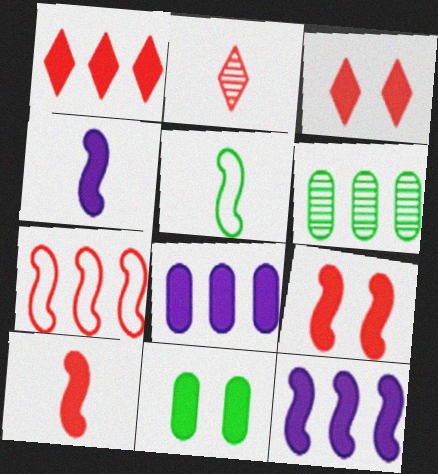[[1, 4, 11]]